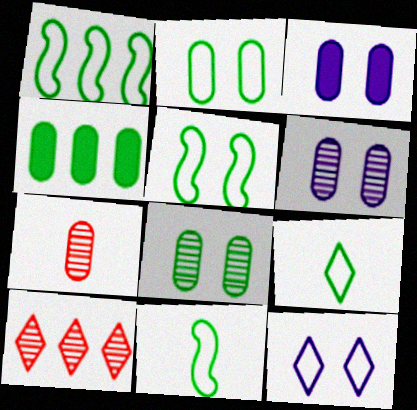[[1, 2, 9], 
[1, 5, 11], 
[3, 10, 11]]